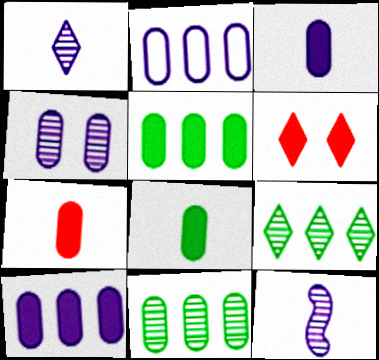[[2, 3, 4], 
[3, 7, 8]]